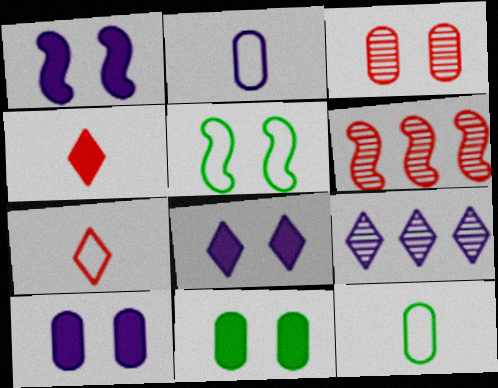[[1, 2, 9], 
[1, 8, 10], 
[3, 5, 8], 
[6, 8, 12]]